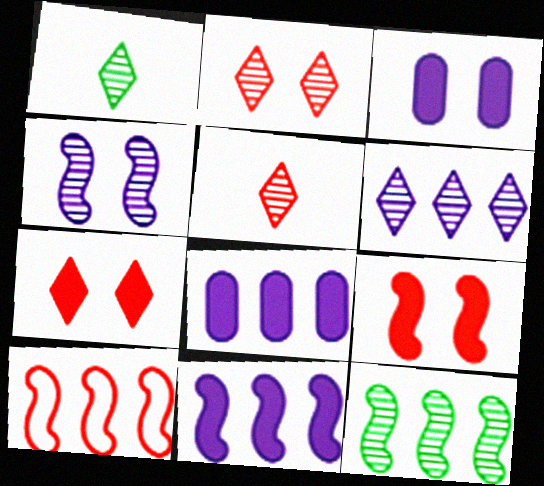[[1, 2, 6], 
[1, 3, 10], 
[10, 11, 12]]